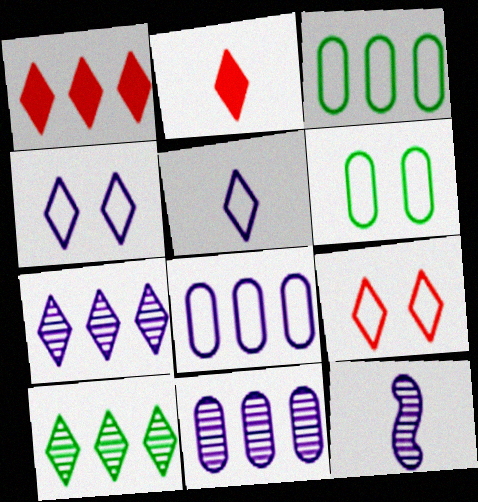[[1, 6, 12], 
[2, 4, 10]]